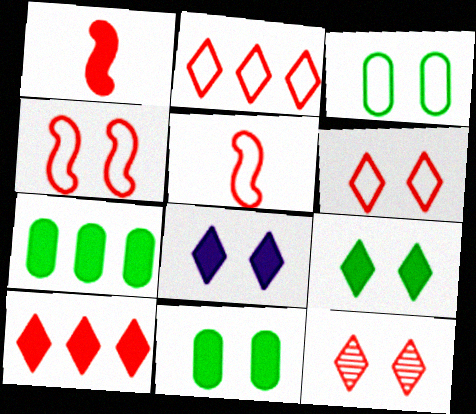[[1, 7, 8]]